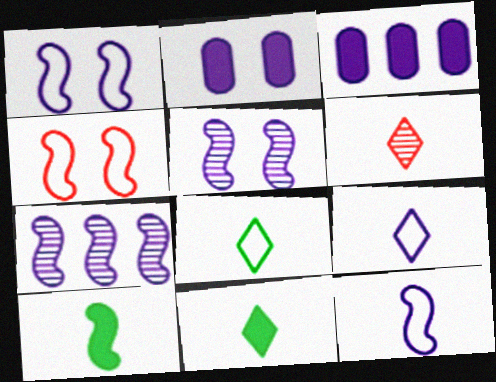[[2, 7, 9], 
[3, 5, 9], 
[4, 7, 10], 
[6, 9, 11]]